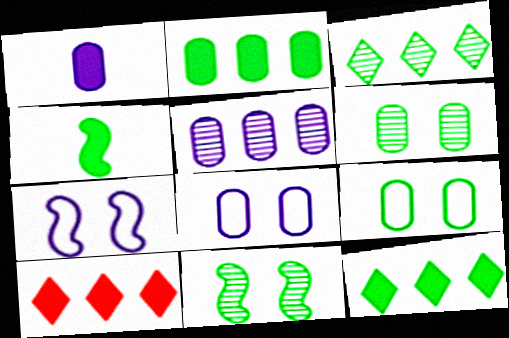[[1, 5, 8], 
[3, 4, 9]]